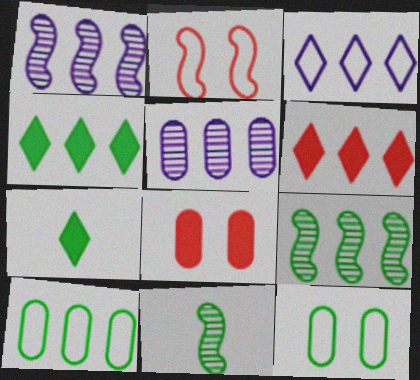[[1, 6, 10], 
[2, 5, 7], 
[3, 8, 11], 
[4, 9, 10], 
[4, 11, 12], 
[7, 9, 12]]